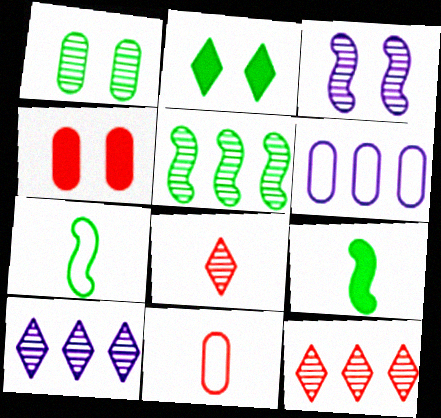[[4, 7, 10]]